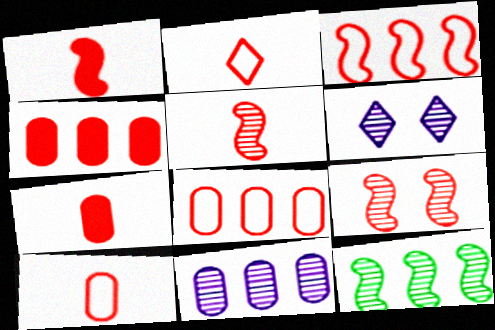[[1, 3, 9], 
[2, 4, 9], 
[2, 5, 7]]